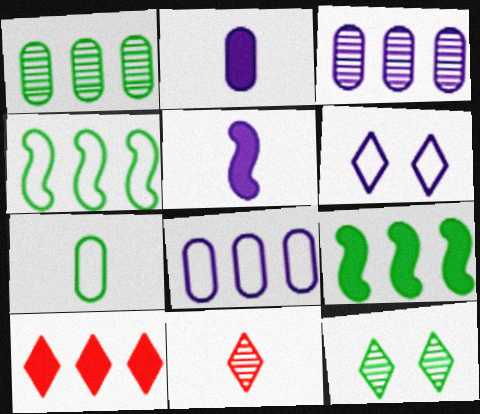[[3, 4, 10], 
[3, 5, 6], 
[5, 7, 11], 
[7, 9, 12]]